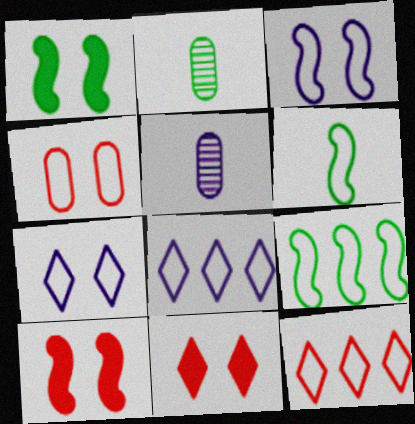[[1, 5, 12], 
[2, 8, 10], 
[4, 6, 8], 
[5, 9, 11]]